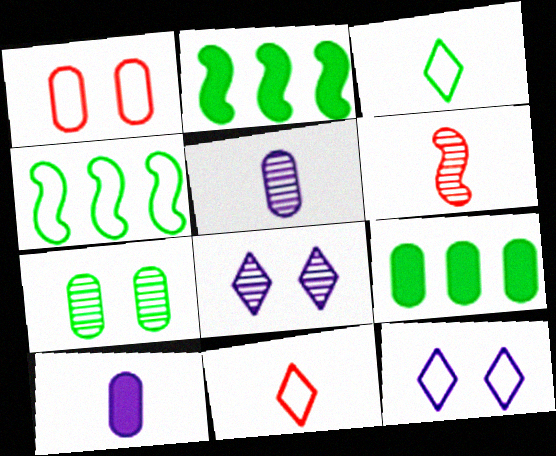[[1, 5, 9], 
[2, 3, 7], 
[3, 6, 10], 
[6, 9, 12]]